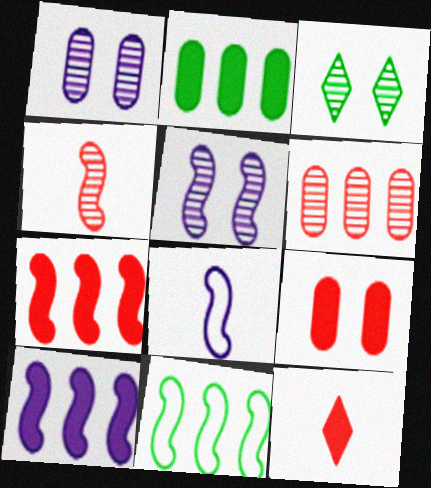[[1, 11, 12], 
[5, 8, 10], 
[7, 9, 12]]